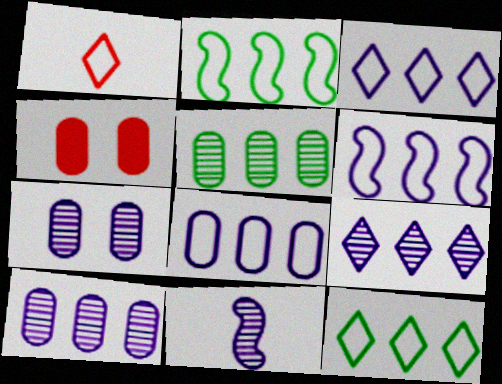[[3, 6, 8], 
[4, 11, 12], 
[7, 9, 11]]